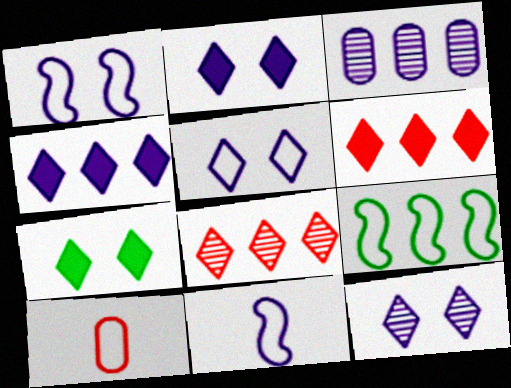[[2, 3, 11], 
[2, 5, 12], 
[3, 6, 9], 
[5, 9, 10]]